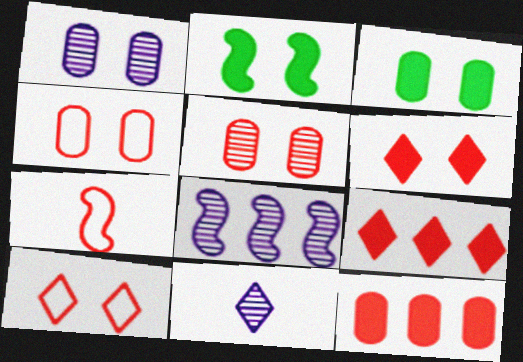[[1, 2, 10], 
[1, 3, 4], 
[1, 8, 11], 
[2, 7, 8], 
[5, 7, 9]]